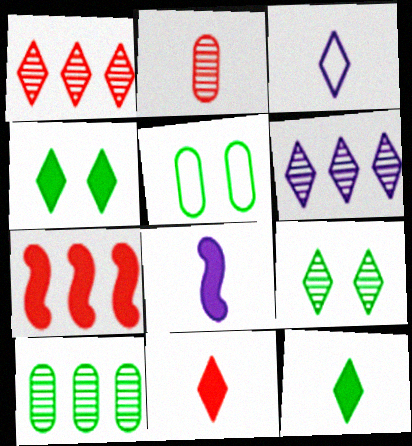[[1, 3, 4], 
[1, 5, 8]]